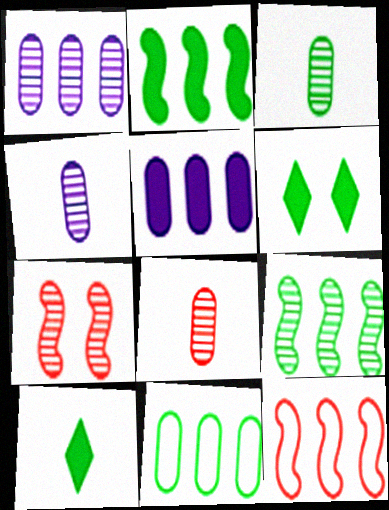[[3, 4, 8], 
[4, 6, 12]]